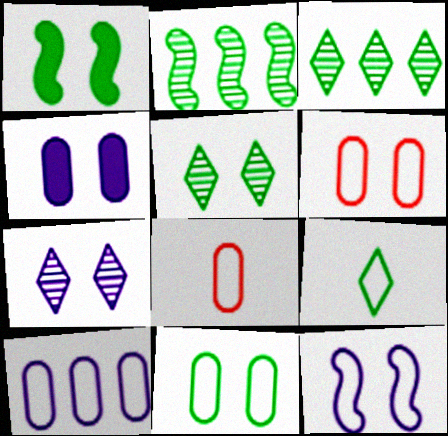[[1, 5, 11], 
[1, 6, 7], 
[4, 7, 12], 
[8, 10, 11]]